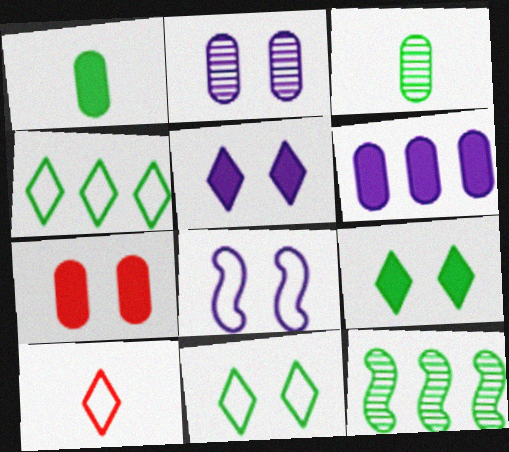[[1, 6, 7], 
[1, 11, 12], 
[2, 5, 8]]